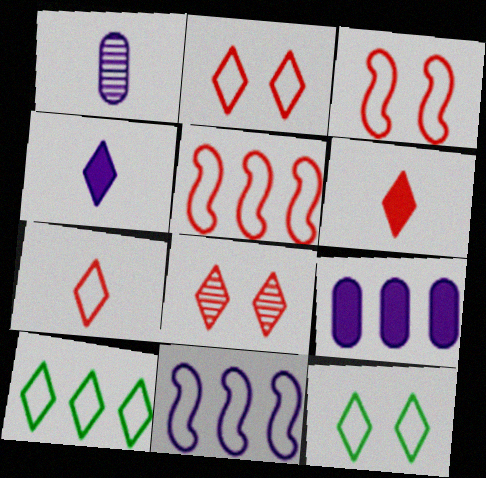[[4, 8, 10]]